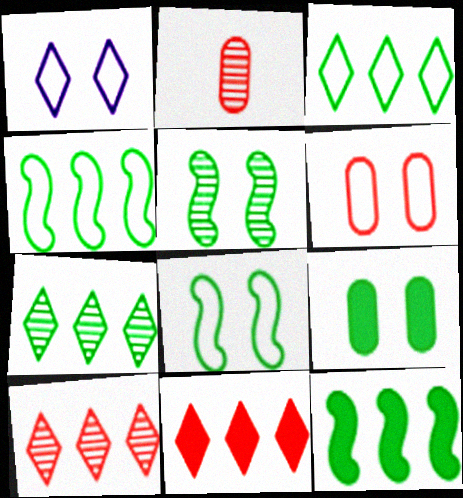[[1, 2, 12], 
[1, 6, 8]]